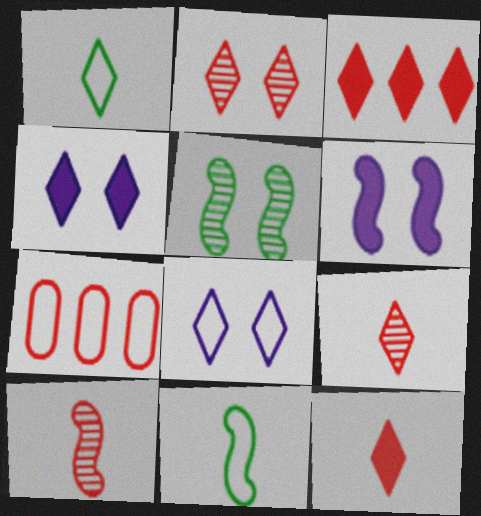[[7, 8, 11]]